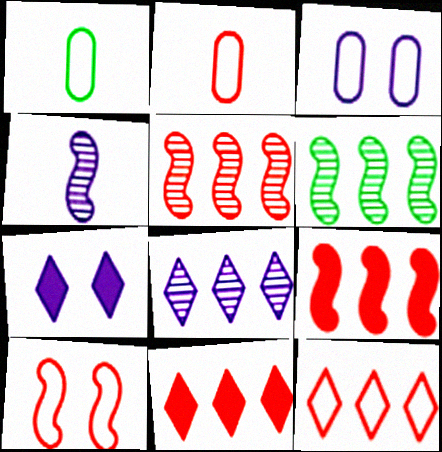[[1, 5, 7], 
[2, 6, 7], 
[2, 10, 12]]